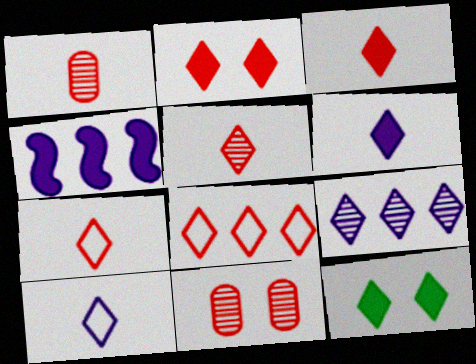[[2, 5, 8], 
[3, 5, 7], 
[7, 9, 12]]